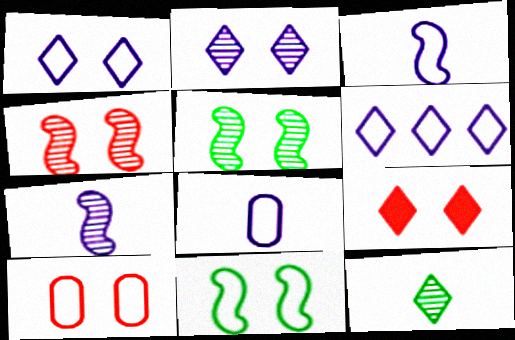[[1, 10, 11], 
[4, 9, 10], 
[6, 9, 12]]